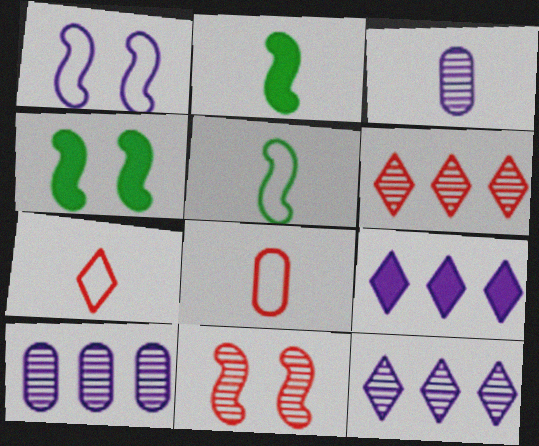[[1, 3, 9], 
[1, 4, 11], 
[2, 3, 7], 
[4, 7, 10], 
[4, 8, 12]]